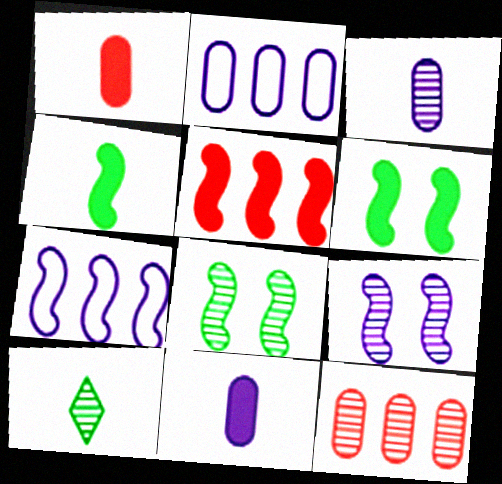[[9, 10, 12]]